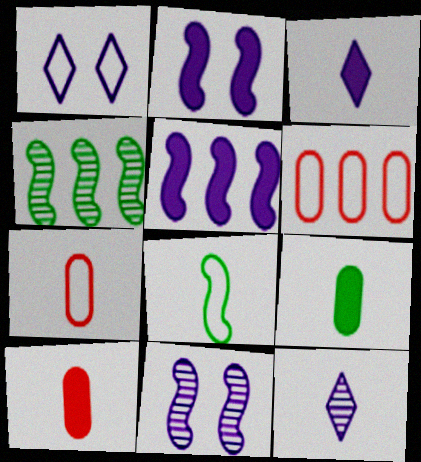[[1, 4, 10], 
[1, 6, 8], 
[8, 10, 12]]